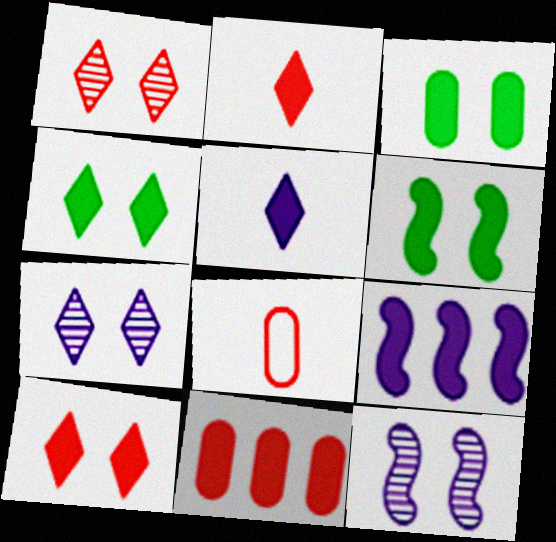[[2, 3, 9], 
[3, 4, 6], 
[5, 6, 11]]